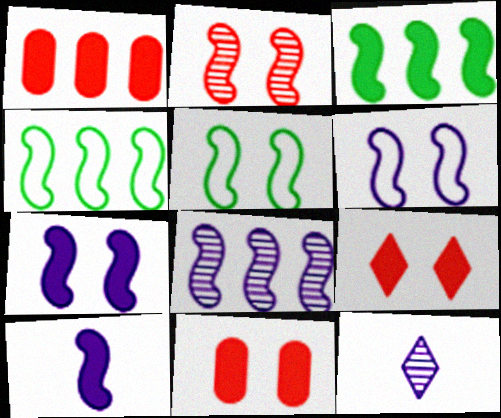[[1, 5, 12], 
[2, 4, 10], 
[2, 5, 7], 
[4, 11, 12], 
[6, 8, 10]]